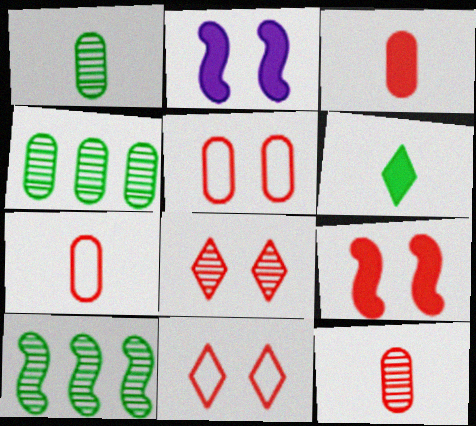[[3, 7, 12], 
[5, 8, 9]]